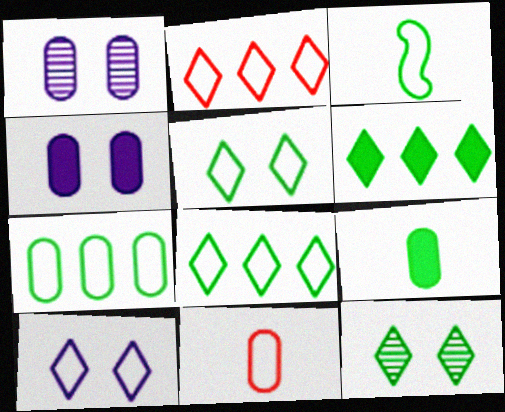[[3, 5, 7]]